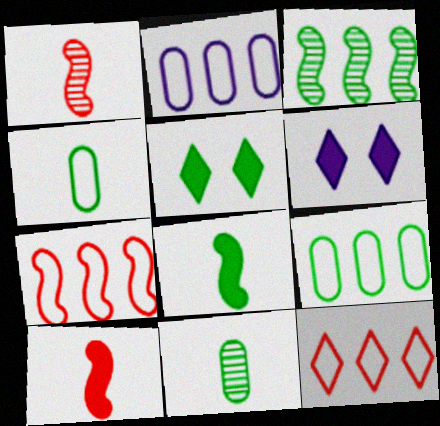[[1, 2, 5], 
[1, 6, 9], 
[3, 4, 5], 
[6, 7, 11]]